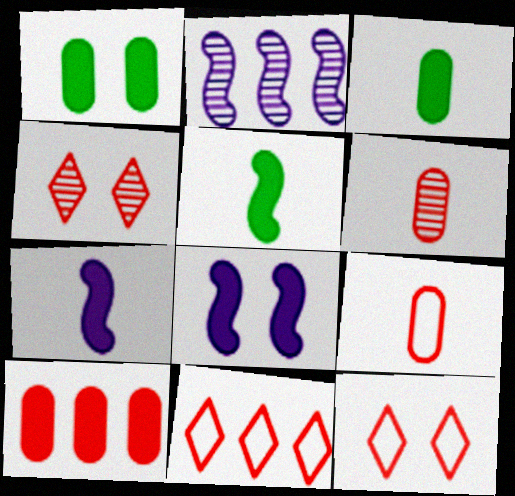[[2, 3, 12]]